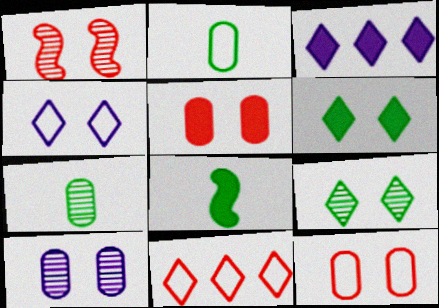[[1, 2, 3], 
[1, 9, 10], 
[3, 5, 8], 
[8, 10, 11]]